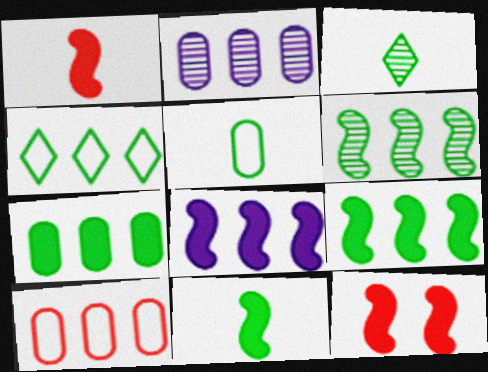[[2, 7, 10], 
[3, 5, 11], 
[4, 6, 7], 
[8, 11, 12]]